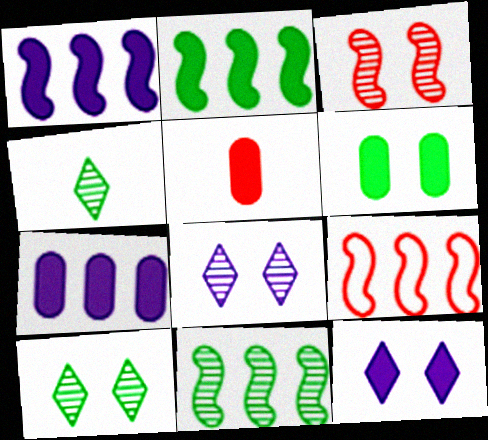[[1, 9, 11], 
[2, 5, 12], 
[5, 6, 7]]